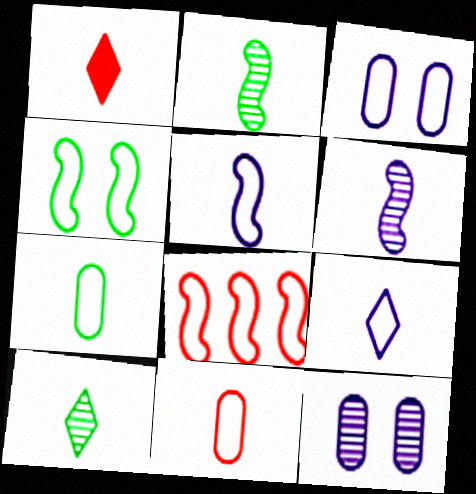[[1, 6, 7], 
[1, 9, 10], 
[4, 5, 8]]